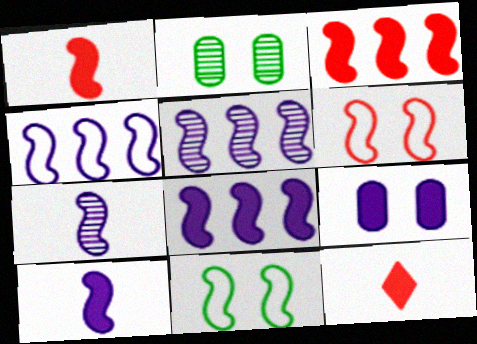[[1, 5, 11], 
[2, 4, 12], 
[3, 7, 11], 
[4, 5, 8]]